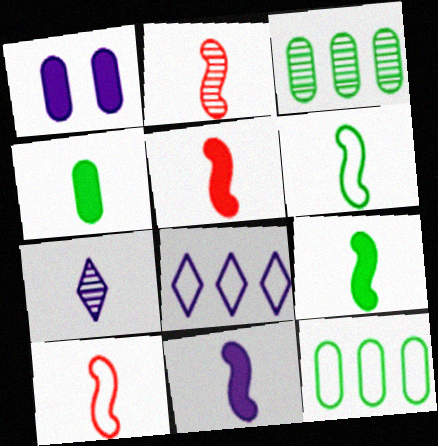[[2, 5, 10], 
[2, 6, 11], 
[4, 7, 10], 
[5, 9, 11]]